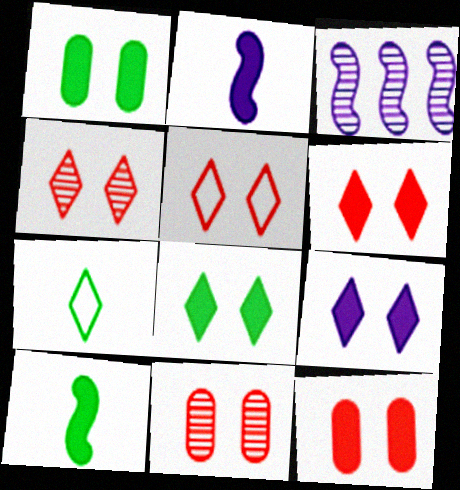[[3, 7, 12], 
[4, 5, 6], 
[6, 8, 9]]